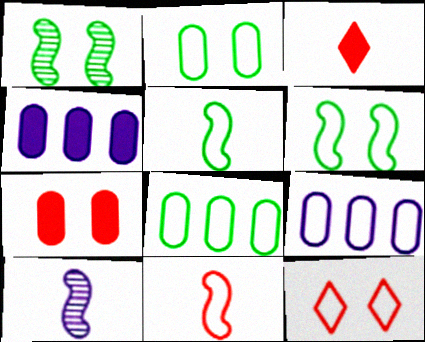[[1, 3, 9], 
[5, 9, 12]]